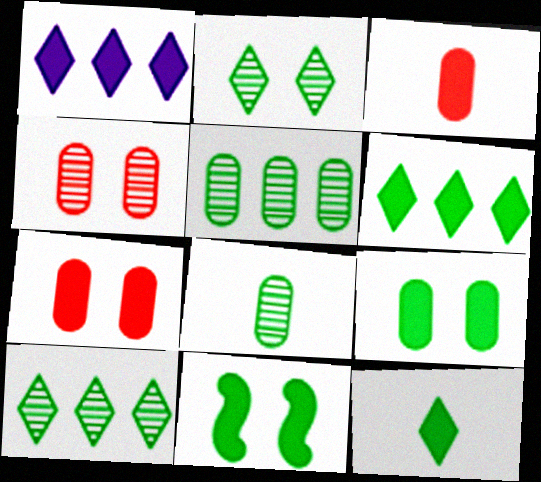[[1, 3, 11]]